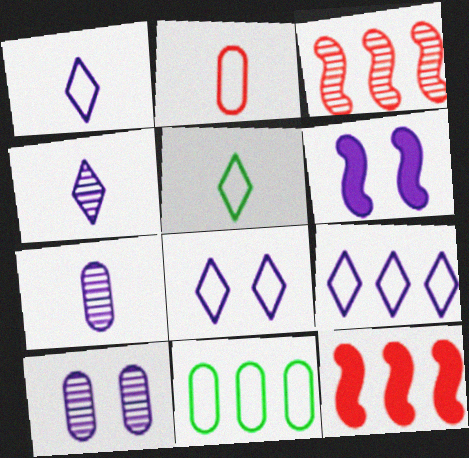[[1, 8, 9], 
[5, 10, 12], 
[6, 7, 9], 
[6, 8, 10]]